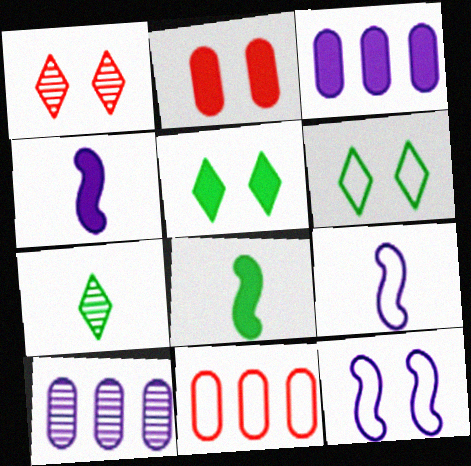[[6, 9, 11]]